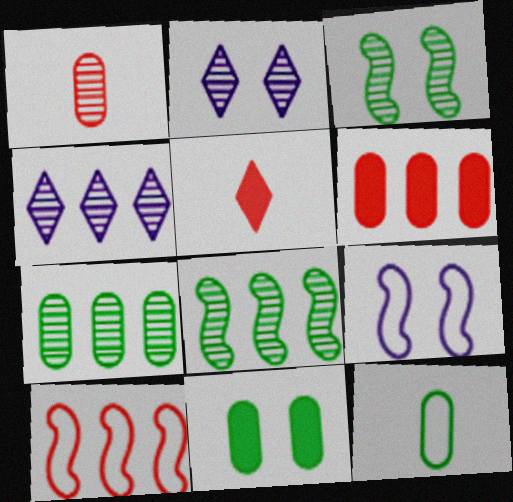[[1, 2, 8], 
[1, 3, 4], 
[5, 7, 9], 
[7, 11, 12]]